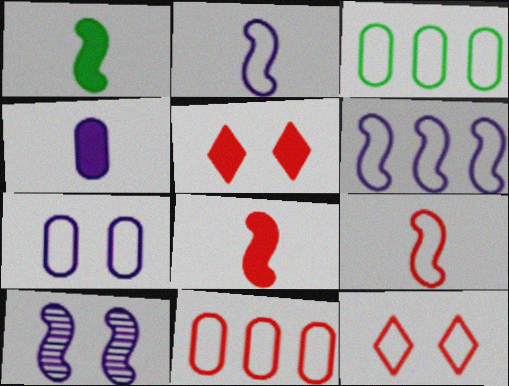[[2, 3, 12], 
[9, 11, 12]]